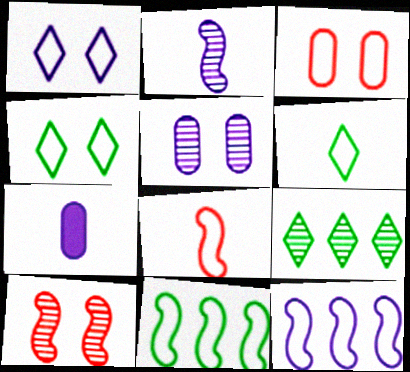[[3, 6, 12]]